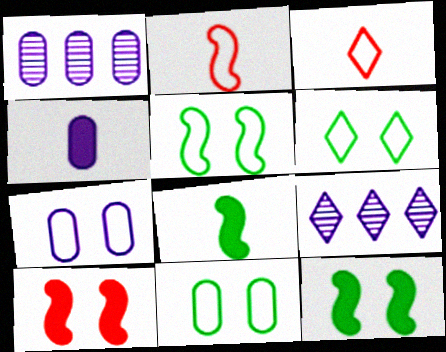[[1, 3, 12], 
[1, 4, 7], 
[5, 6, 11]]